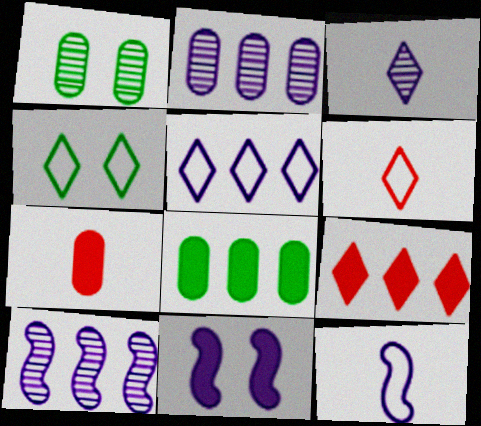[[1, 9, 12], 
[3, 4, 9], 
[4, 5, 6], 
[4, 7, 10], 
[10, 11, 12]]